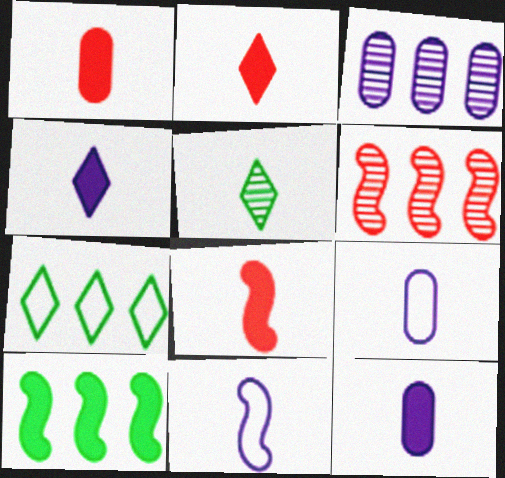[[1, 2, 8], 
[1, 5, 11], 
[5, 8, 9]]